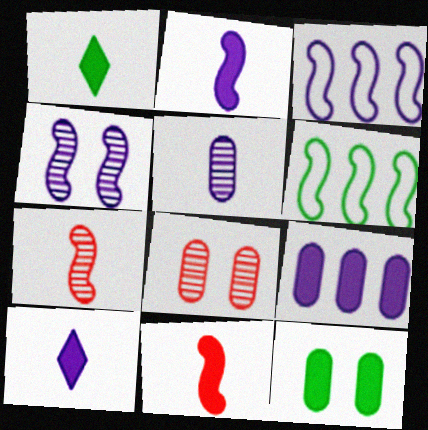[[1, 3, 8], 
[2, 3, 4], 
[4, 6, 11], 
[6, 8, 10]]